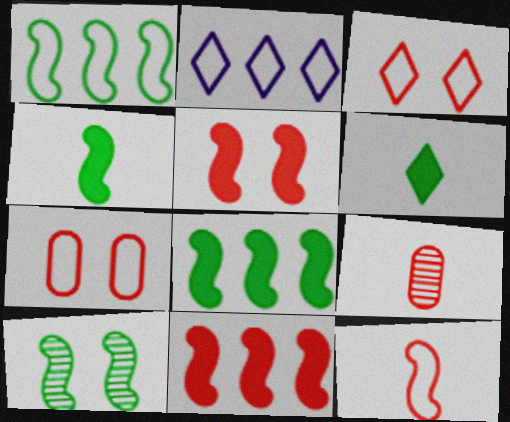[[1, 4, 10], 
[3, 9, 11]]